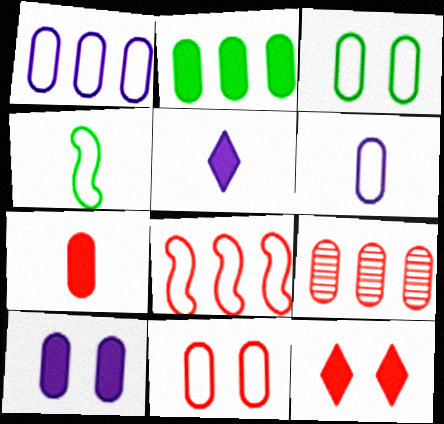[[1, 2, 9], 
[2, 7, 10], 
[7, 9, 11]]